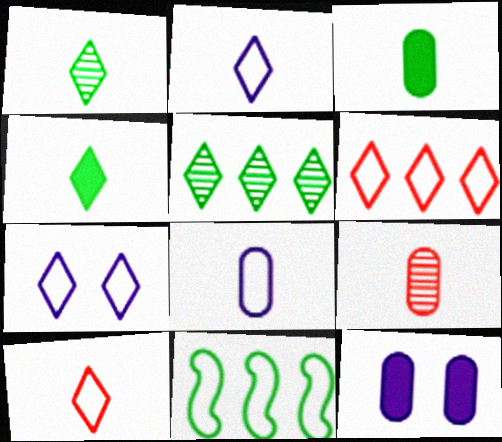[[3, 8, 9]]